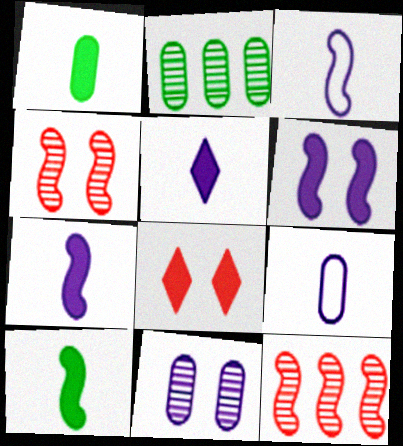[[2, 3, 8]]